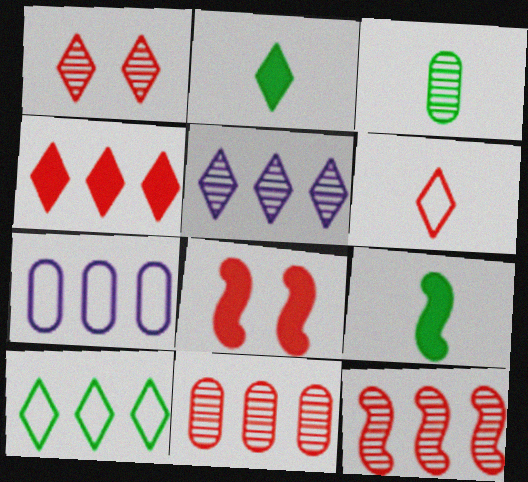[[1, 4, 6], 
[1, 7, 9], 
[4, 5, 10], 
[6, 8, 11]]